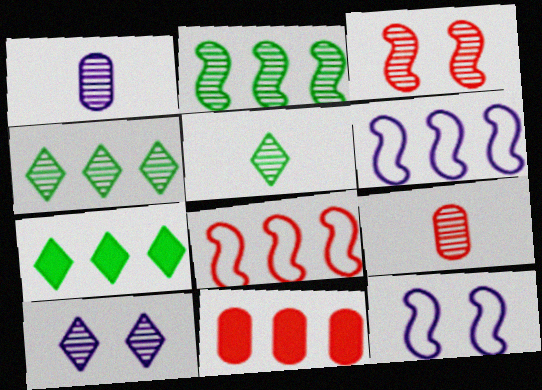[[1, 3, 4], 
[2, 9, 10], 
[4, 6, 11], 
[5, 11, 12], 
[7, 9, 12]]